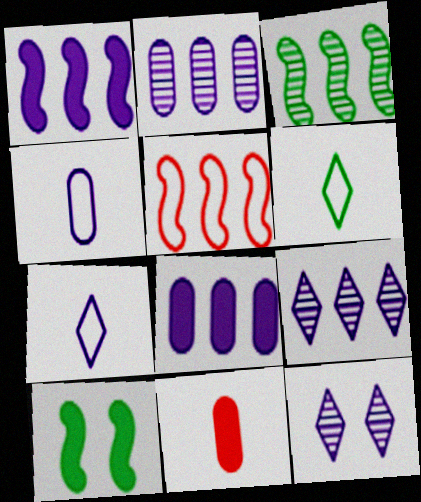[[1, 3, 5], 
[1, 4, 12]]